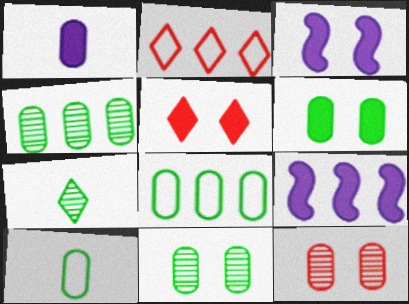[[1, 8, 12], 
[2, 4, 9], 
[3, 5, 6], 
[4, 6, 10]]